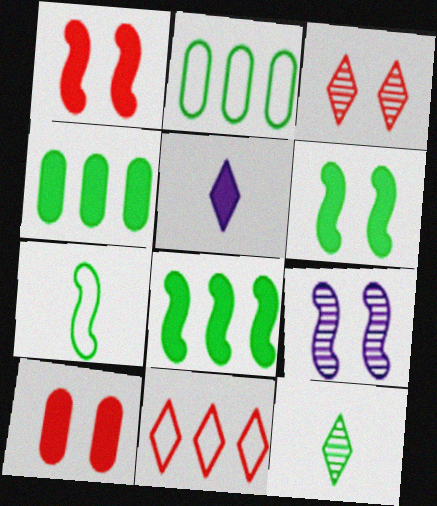[[1, 4, 5], 
[2, 6, 12], 
[5, 8, 10]]